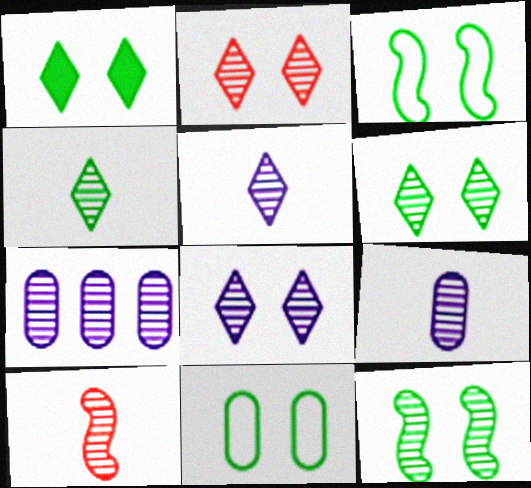[[1, 11, 12], 
[2, 6, 8], 
[4, 9, 10], 
[6, 7, 10]]